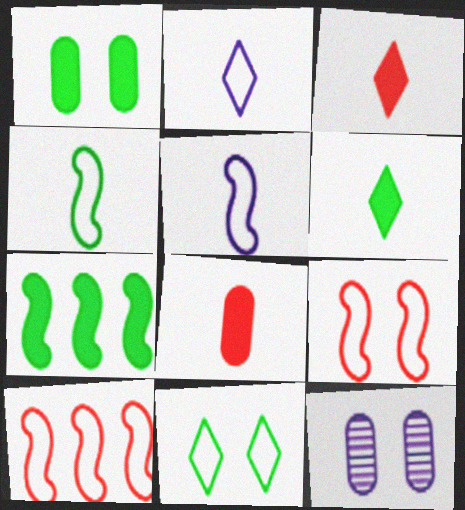[[1, 6, 7], 
[6, 10, 12]]